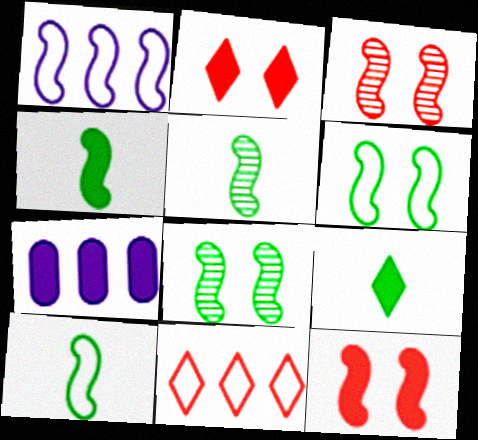[[1, 3, 4], 
[1, 5, 12], 
[2, 4, 7], 
[4, 5, 10], 
[7, 9, 12]]